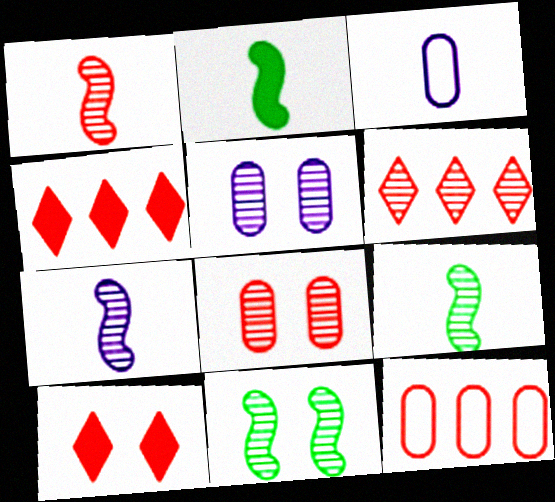[[1, 6, 8], 
[1, 7, 9], 
[1, 10, 12], 
[3, 4, 11], 
[5, 6, 9]]